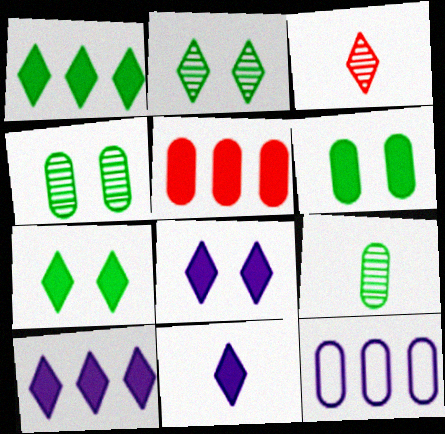[[8, 10, 11]]